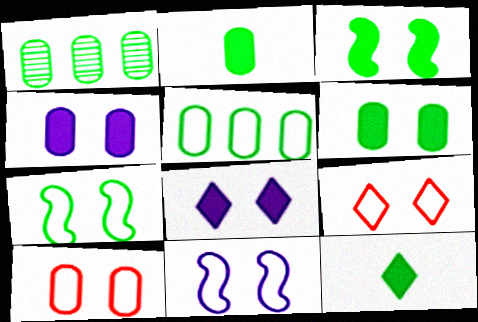[[1, 7, 12]]